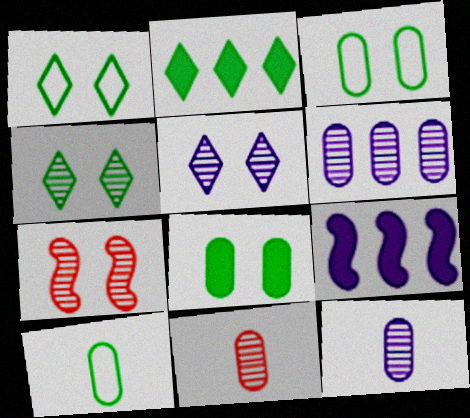[[1, 9, 11]]